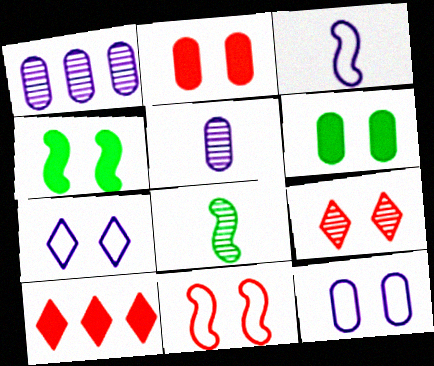[[1, 8, 9], 
[2, 9, 11], 
[4, 9, 12], 
[8, 10, 12]]